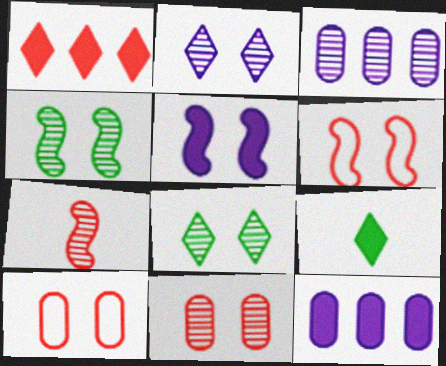[[1, 7, 10], 
[2, 4, 11], 
[3, 6, 9], 
[3, 7, 8], 
[4, 5, 6], 
[5, 8, 10]]